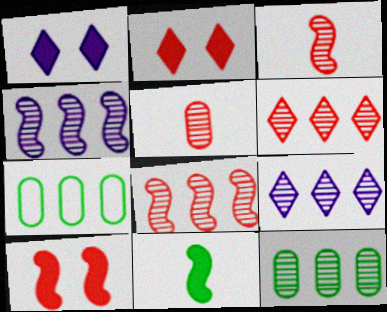[[1, 3, 7], 
[4, 6, 12], 
[8, 9, 12]]